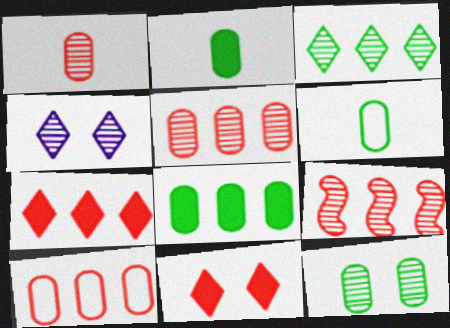[[6, 8, 12], 
[7, 9, 10]]